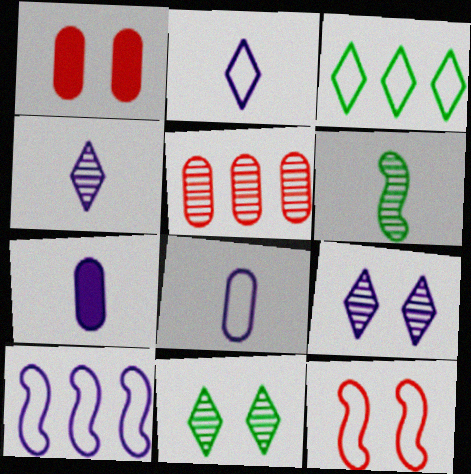[[3, 8, 12], 
[5, 6, 9], 
[7, 9, 10]]